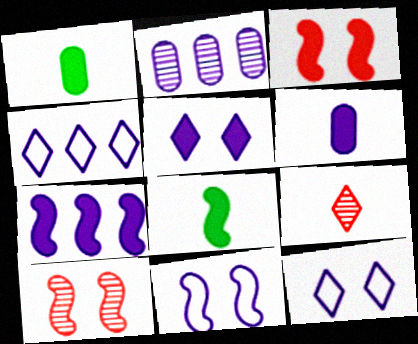[[1, 4, 10], 
[2, 4, 7], 
[3, 7, 8], 
[5, 6, 7]]